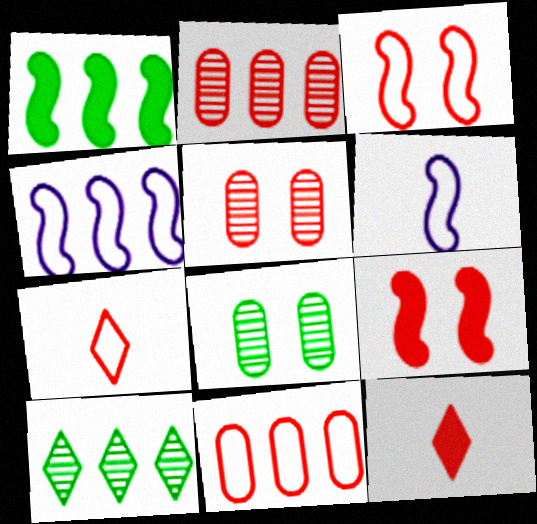[[2, 3, 12], 
[2, 7, 9], 
[3, 7, 11], 
[4, 8, 12]]